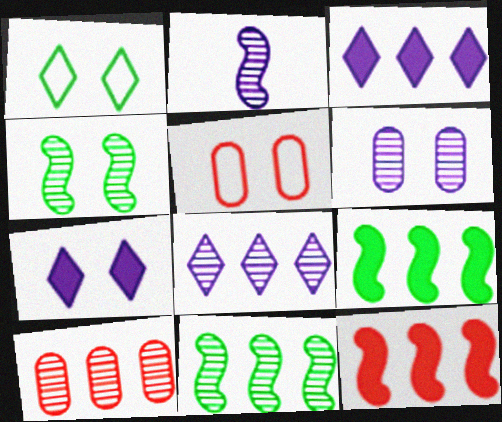[[2, 6, 8], 
[4, 5, 7], 
[8, 10, 11]]